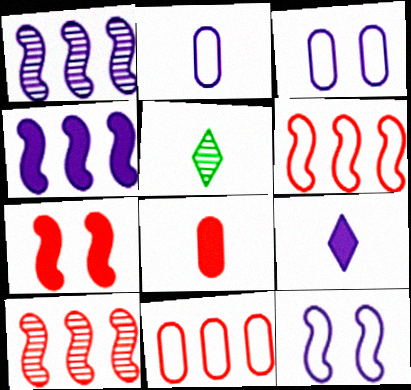[[1, 3, 9]]